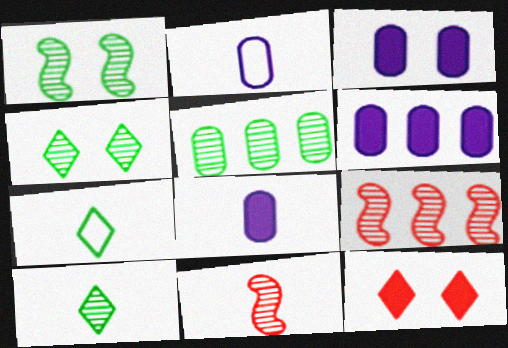[[1, 5, 10], 
[3, 6, 8], 
[3, 7, 9], 
[7, 8, 11]]